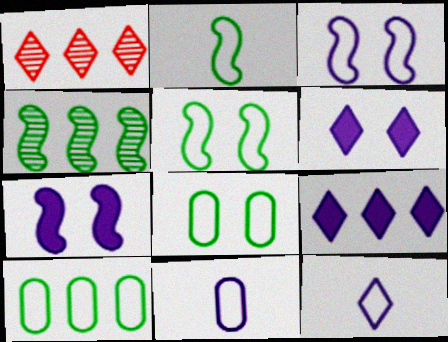[]